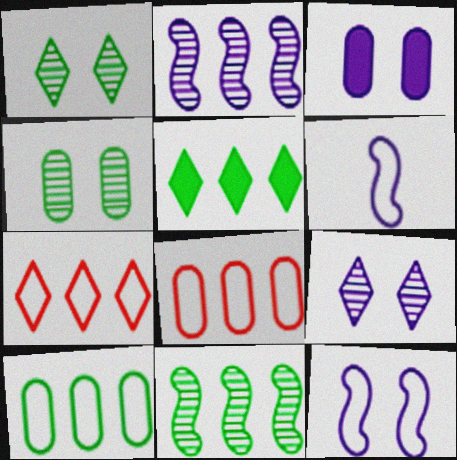[[2, 5, 8], 
[3, 9, 12], 
[5, 10, 11]]